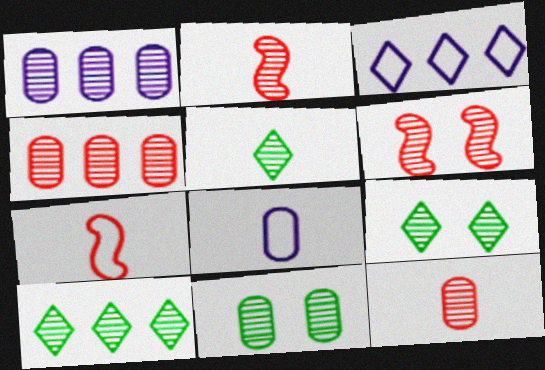[[1, 2, 9], 
[1, 5, 6], 
[1, 11, 12], 
[5, 9, 10]]